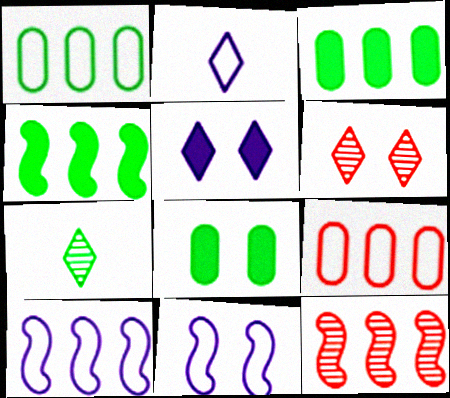[[2, 8, 12], 
[4, 10, 12], 
[6, 8, 11]]